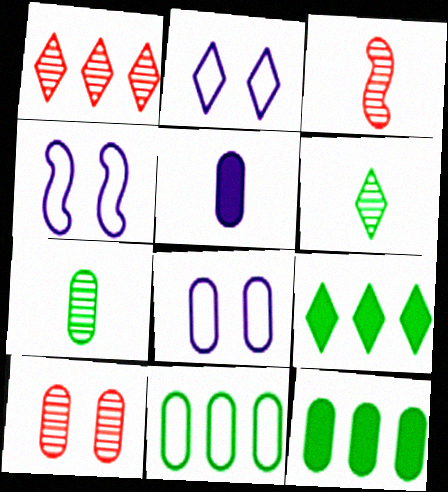[[1, 3, 10], 
[2, 3, 12], 
[2, 4, 8], 
[3, 8, 9], 
[5, 10, 11]]